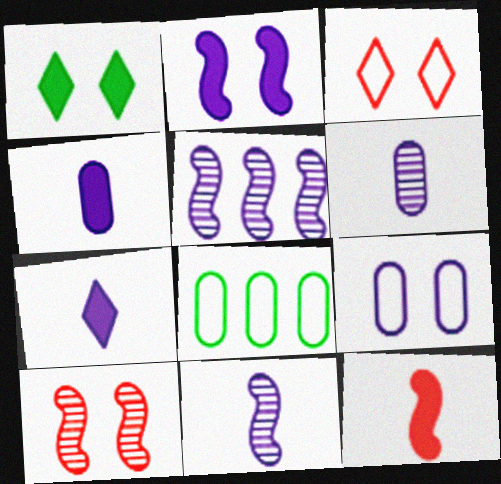[[1, 9, 10], 
[5, 7, 9], 
[7, 8, 10]]